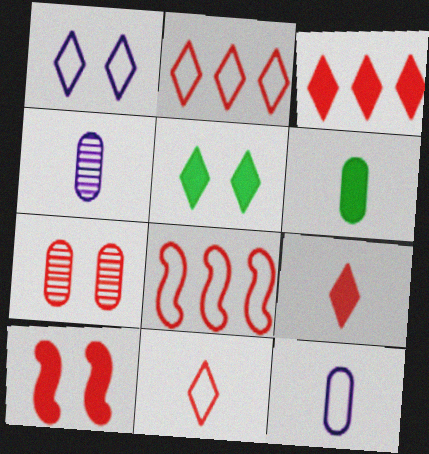[[4, 5, 8], 
[7, 8, 9]]